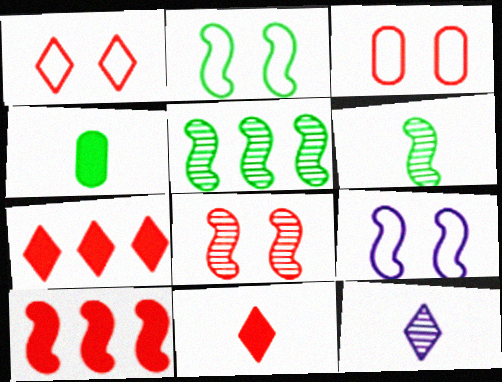[[6, 9, 10]]